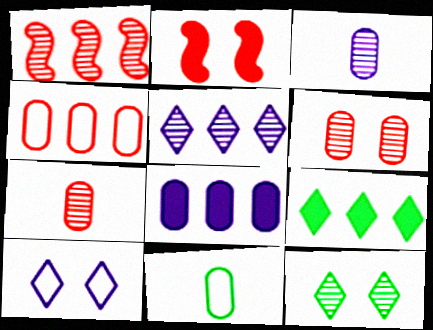[[1, 3, 12], 
[2, 5, 11], 
[6, 8, 11]]